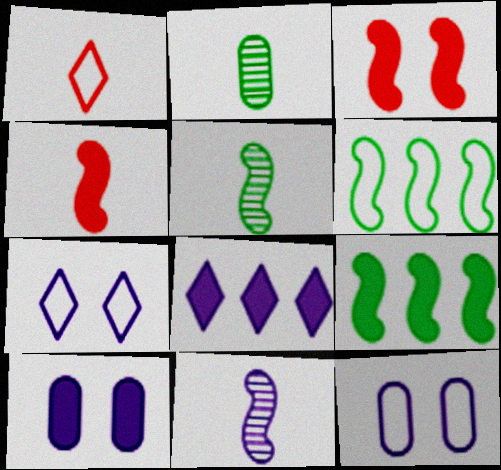[[1, 6, 12], 
[3, 6, 11], 
[8, 11, 12]]